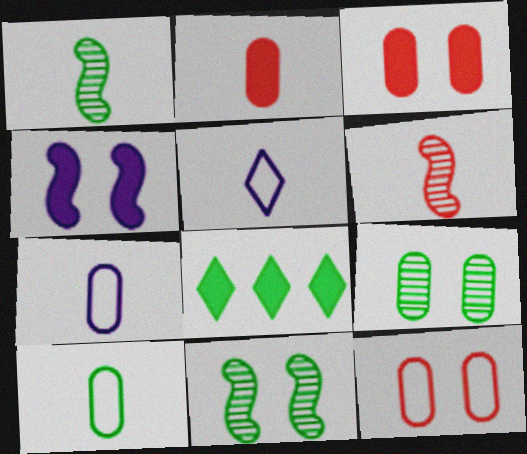[[1, 2, 5], 
[2, 4, 8], 
[8, 10, 11]]